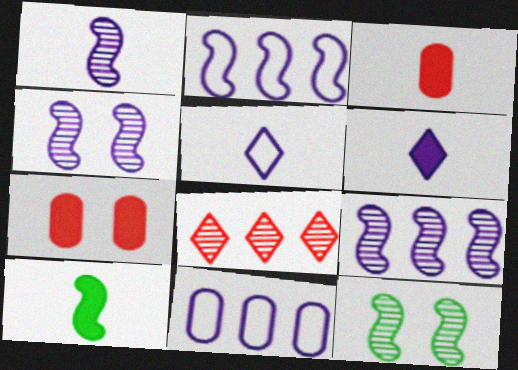[[1, 4, 9], 
[3, 6, 10], 
[4, 6, 11]]